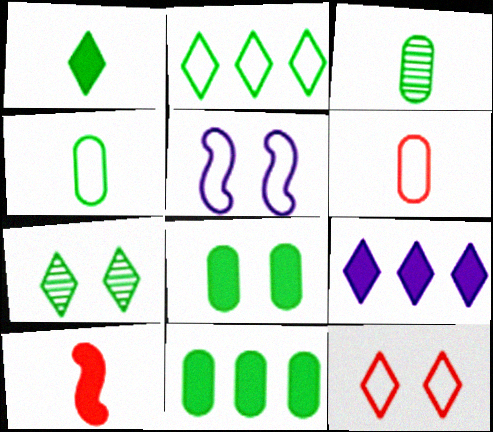[[1, 2, 7], 
[2, 5, 6], 
[8, 9, 10]]